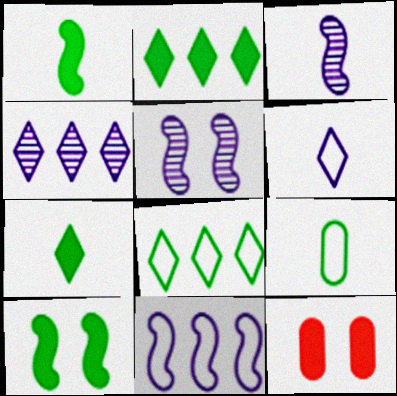[[3, 8, 12]]